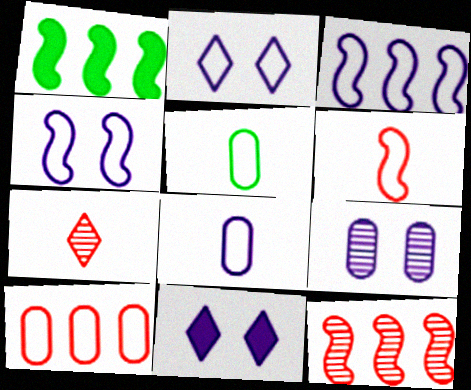[[1, 3, 12], 
[2, 3, 8], 
[4, 9, 11], 
[5, 11, 12]]